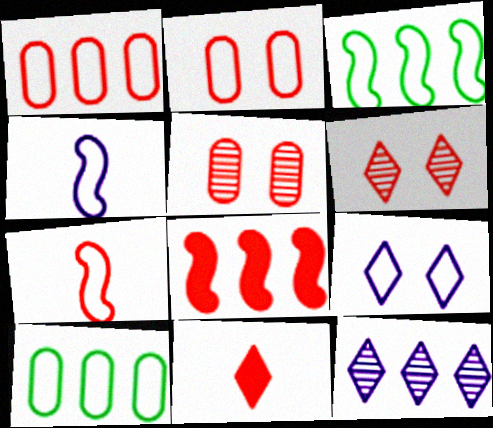[[7, 9, 10], 
[8, 10, 12]]